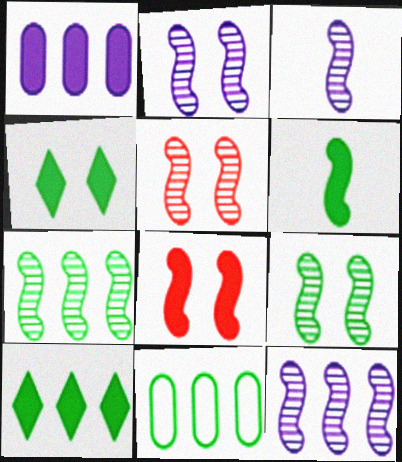[[2, 3, 12], 
[2, 5, 9], 
[3, 5, 7], 
[7, 10, 11]]